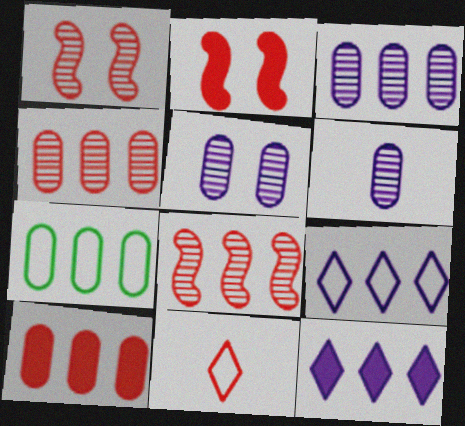[[1, 10, 11], 
[2, 4, 11], 
[3, 5, 6], 
[3, 7, 10], 
[7, 8, 12]]